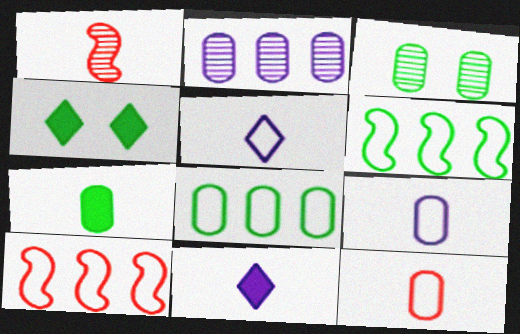[[1, 5, 7], 
[3, 7, 8], 
[3, 10, 11]]